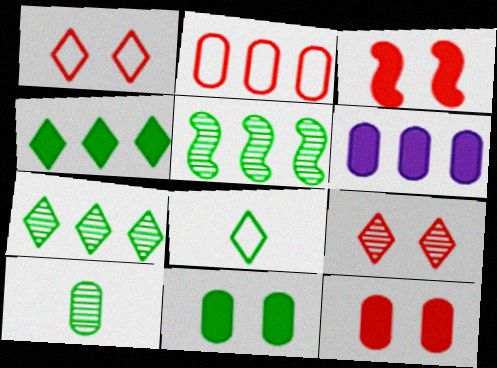[[5, 8, 11]]